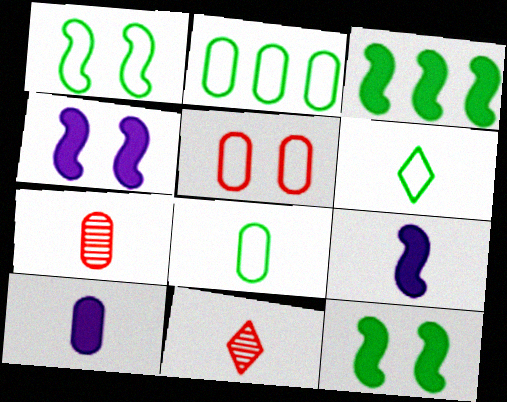[[1, 2, 6], 
[2, 4, 11], 
[6, 7, 9], 
[7, 8, 10], 
[8, 9, 11]]